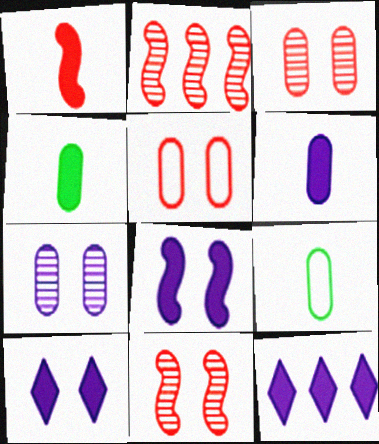[[2, 9, 10], 
[6, 8, 12], 
[9, 11, 12]]